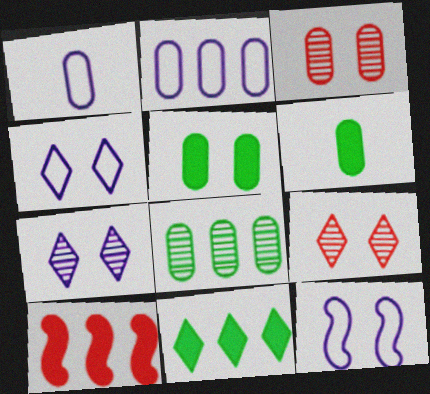[[2, 3, 6], 
[5, 9, 12]]